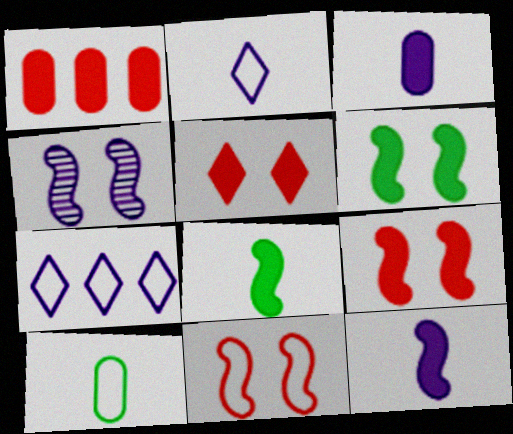[[3, 4, 7], 
[4, 6, 11], 
[7, 10, 11]]